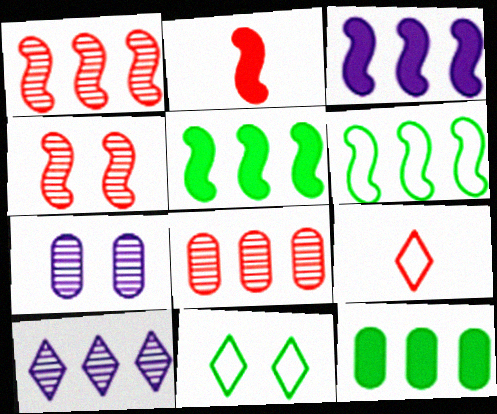[[1, 3, 6], 
[5, 7, 9]]